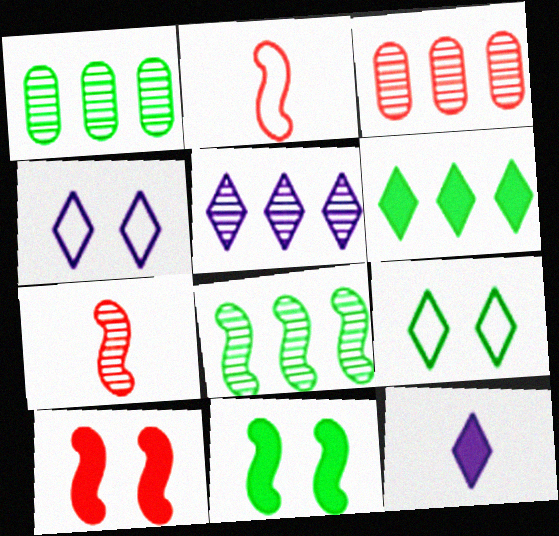[[3, 5, 8], 
[4, 5, 12]]